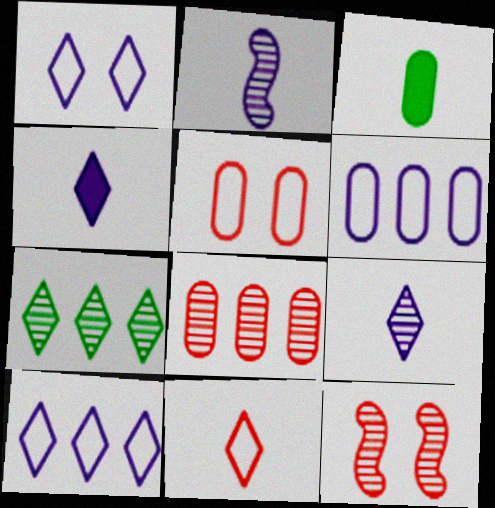[[2, 3, 11], 
[3, 10, 12]]